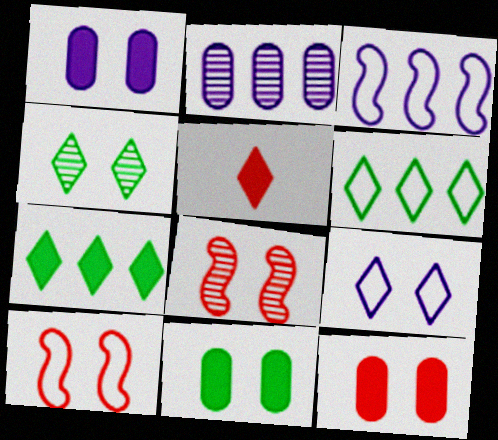[[1, 4, 10], 
[1, 11, 12], 
[8, 9, 11]]